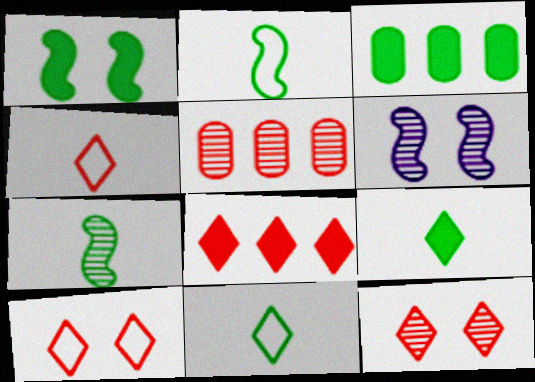[[1, 3, 9], 
[3, 4, 6], 
[4, 8, 12]]